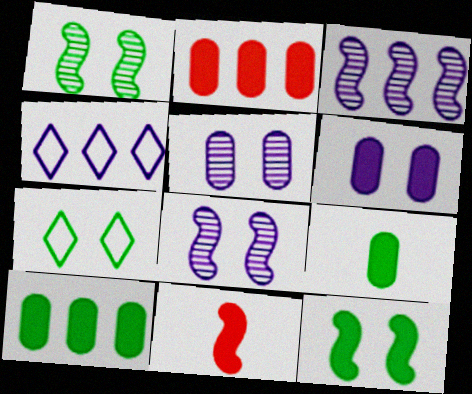[[2, 6, 9]]